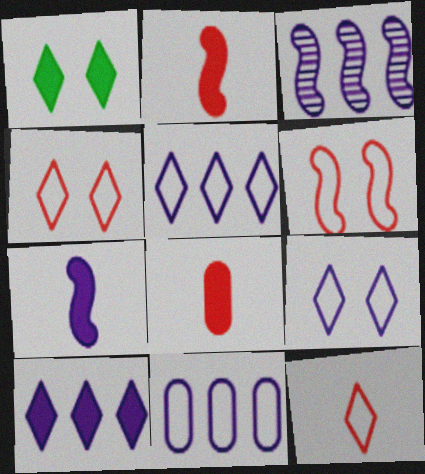[[3, 10, 11]]